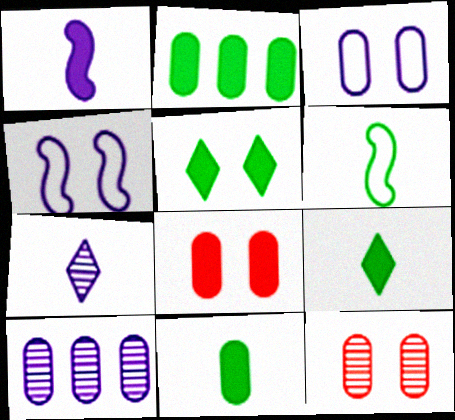[[4, 5, 12]]